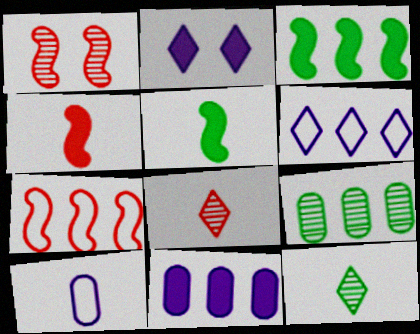[[1, 4, 7], 
[4, 10, 12], 
[5, 8, 10]]